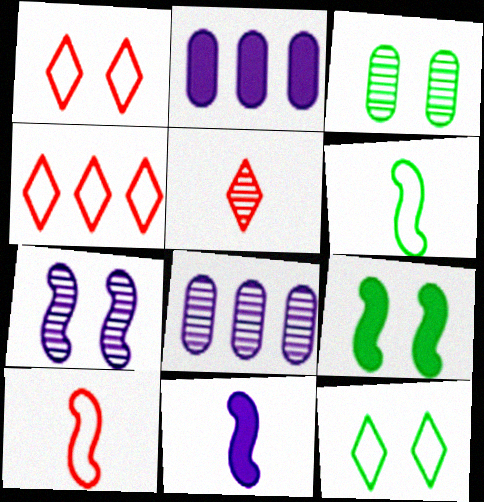[[3, 4, 11], 
[3, 9, 12]]